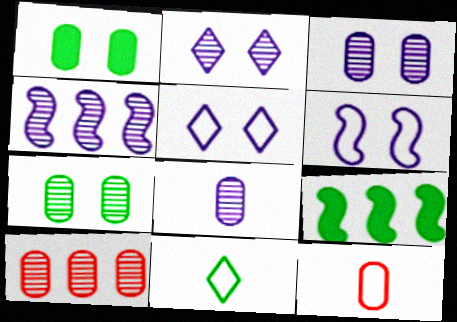[[2, 4, 8], 
[2, 9, 12], 
[7, 8, 10], 
[7, 9, 11]]